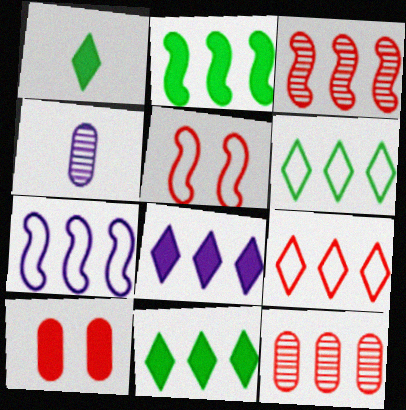[[2, 3, 7], 
[4, 5, 11], 
[7, 11, 12]]